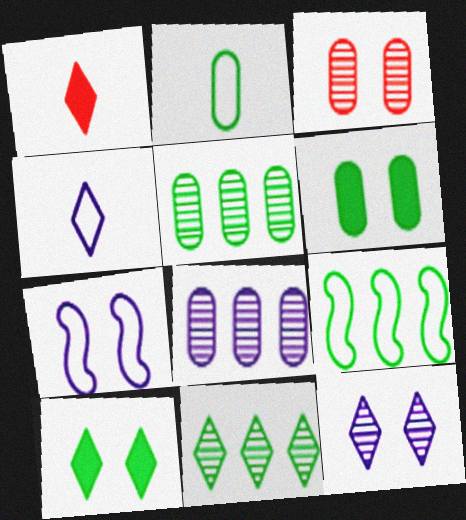[[1, 5, 7], 
[2, 5, 6], 
[3, 7, 10]]